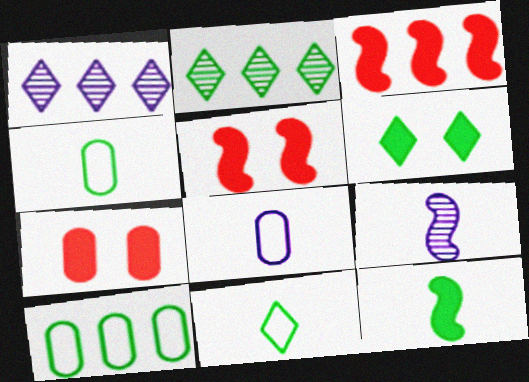[[1, 3, 10], 
[1, 4, 5], 
[2, 5, 8], 
[2, 6, 11]]